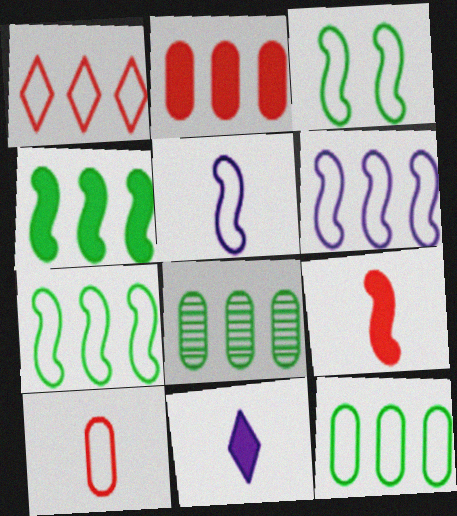[[1, 6, 12]]